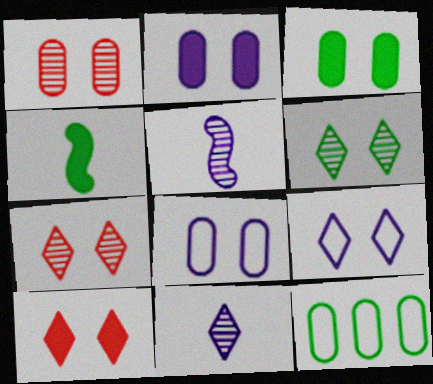[[1, 3, 8], 
[4, 6, 12], 
[5, 10, 12], 
[6, 9, 10]]